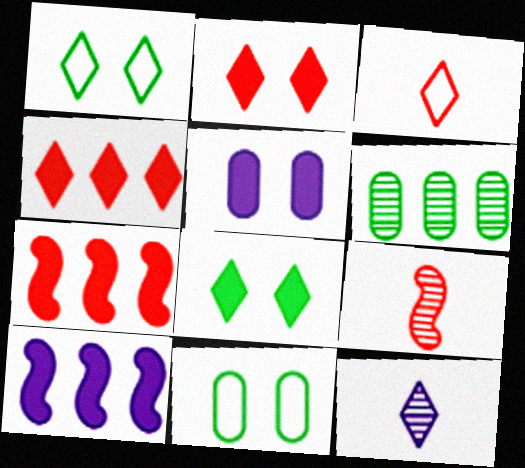[[1, 4, 12], 
[7, 11, 12]]